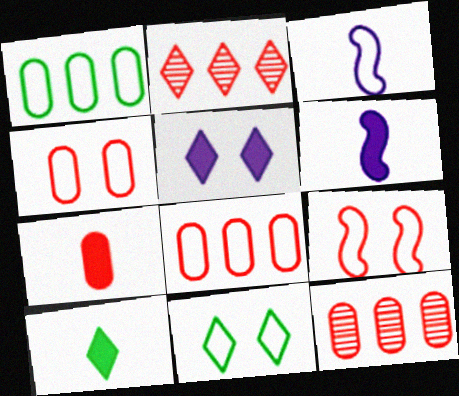[[2, 7, 9], 
[3, 8, 11], 
[4, 7, 12], 
[6, 7, 10], 
[6, 11, 12]]